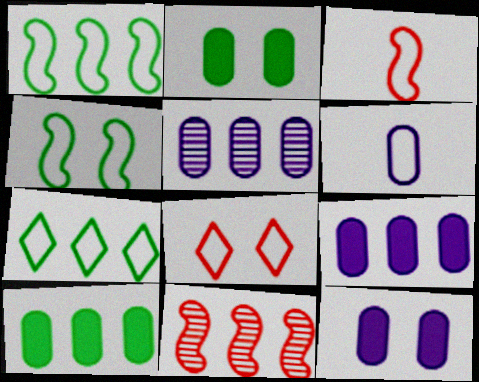[[1, 6, 8], 
[5, 6, 12], 
[7, 9, 11]]